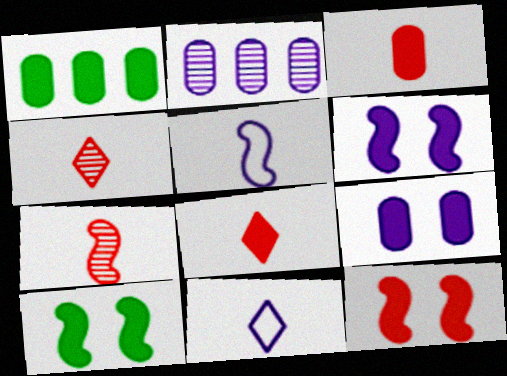[[1, 3, 9], 
[1, 6, 8], 
[2, 6, 11], 
[6, 10, 12]]